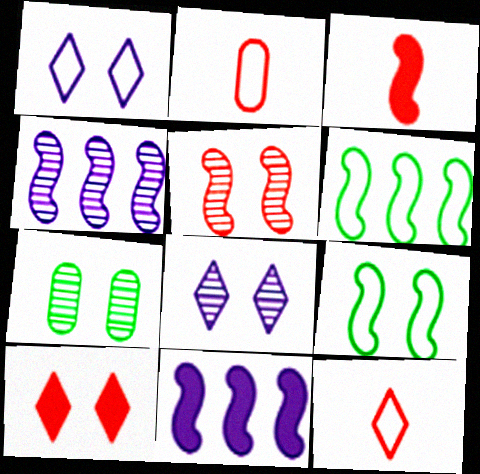[[1, 2, 6], 
[3, 4, 9], 
[5, 7, 8], 
[7, 11, 12]]